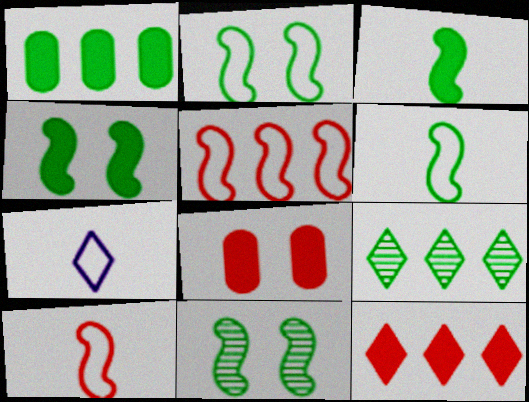[[2, 4, 11]]